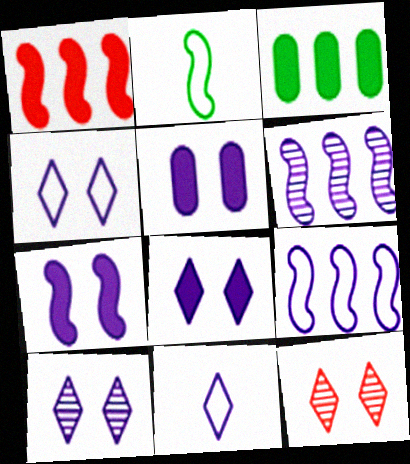[[4, 8, 10], 
[5, 6, 11], 
[5, 7, 8]]